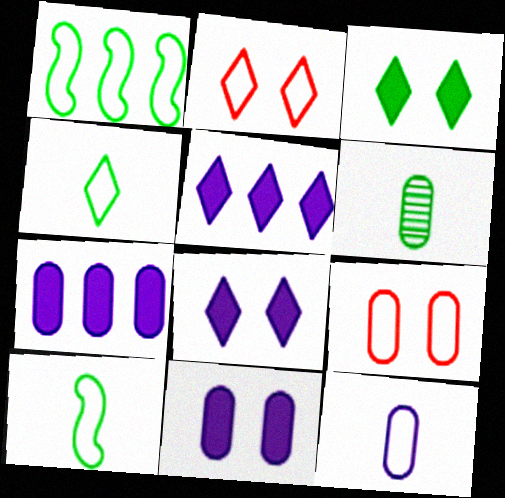[[1, 2, 12], 
[1, 3, 6], 
[6, 7, 9]]